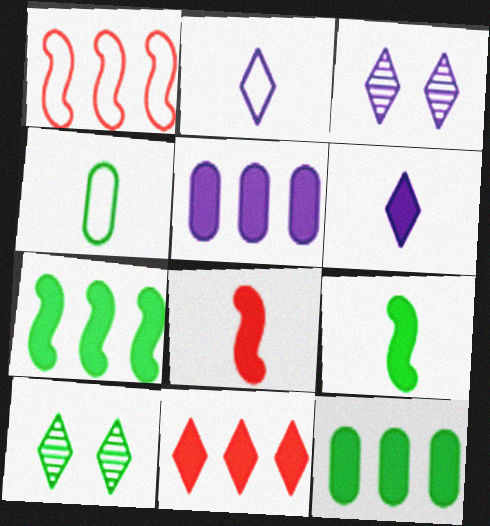[[2, 10, 11], 
[4, 7, 10], 
[5, 7, 11]]